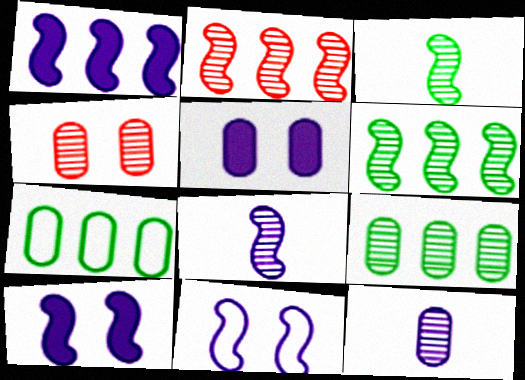[[1, 8, 11], 
[4, 9, 12]]